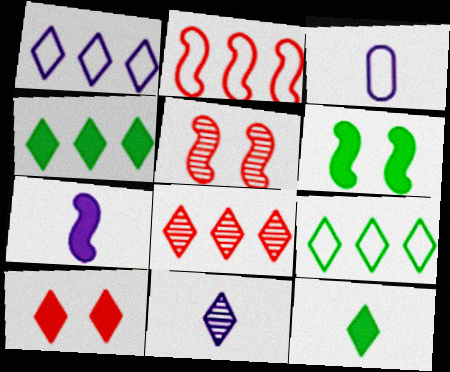[[1, 4, 8], 
[3, 4, 5], 
[3, 6, 8], 
[3, 7, 11], 
[9, 10, 11]]